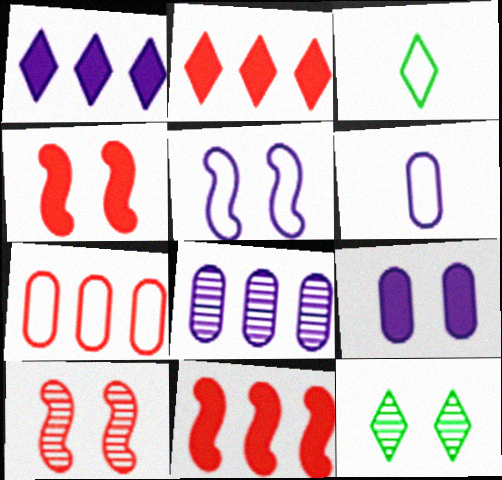[[3, 4, 8], 
[3, 5, 7], 
[6, 8, 9], 
[6, 11, 12]]